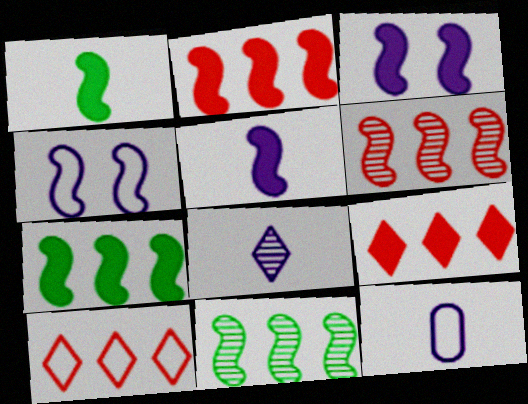[[1, 2, 3], 
[1, 4, 6], 
[5, 8, 12]]